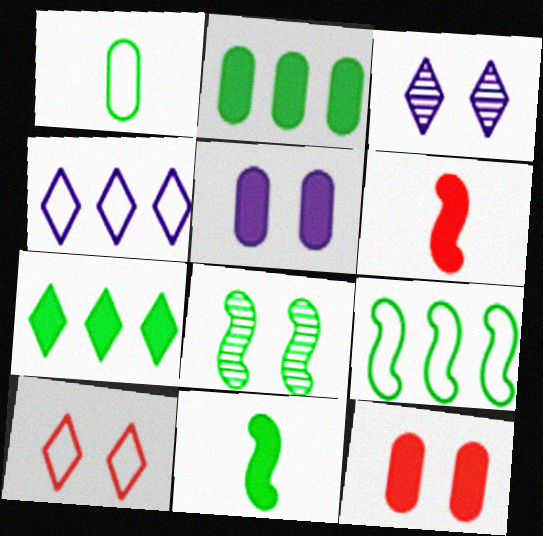[[1, 7, 8], 
[5, 6, 7], 
[5, 8, 10], 
[8, 9, 11]]